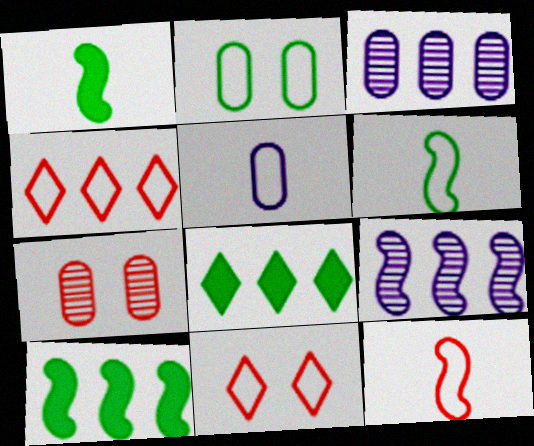[[1, 3, 11], 
[3, 4, 10]]